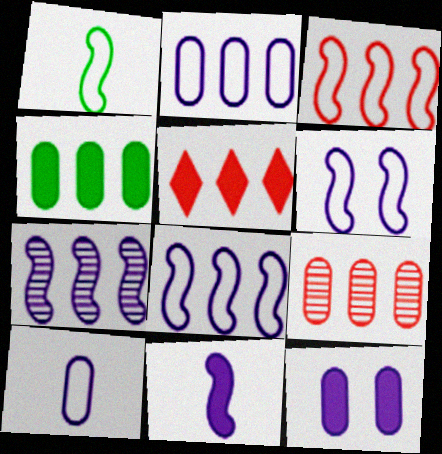[[1, 3, 6], 
[2, 4, 9], 
[3, 5, 9], 
[6, 7, 11]]